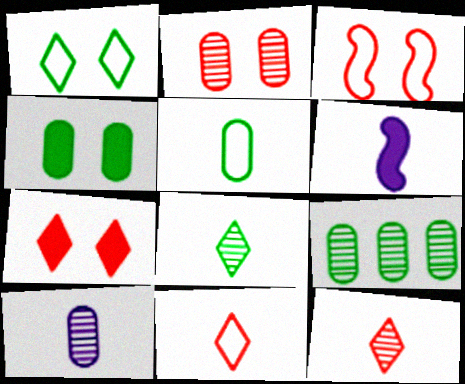[[2, 3, 7], 
[2, 9, 10], 
[4, 5, 9], 
[5, 6, 12]]